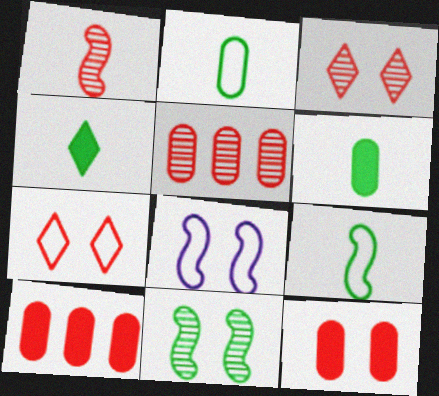[[1, 3, 5], 
[1, 7, 10], 
[4, 5, 8]]